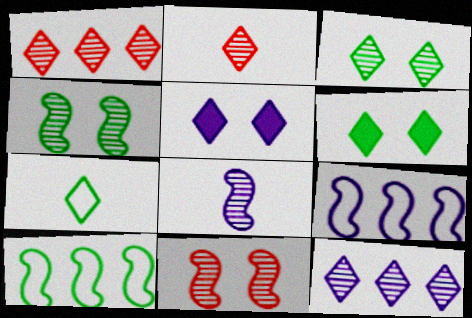[[1, 5, 7], 
[2, 3, 12]]